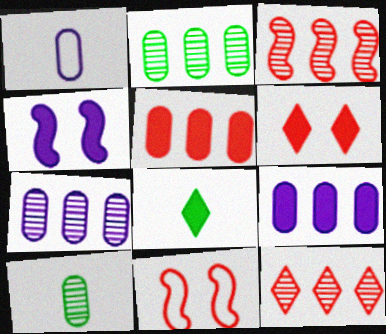[[4, 5, 8], 
[7, 8, 11]]